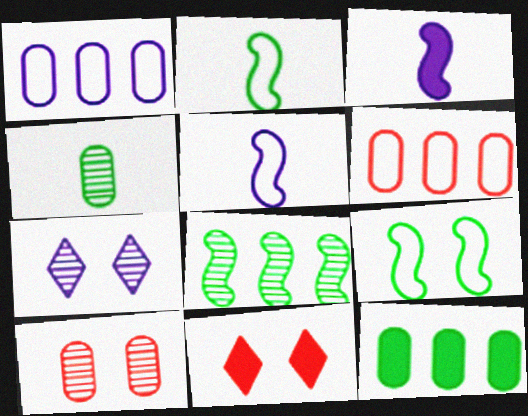[[1, 3, 7], 
[3, 11, 12]]